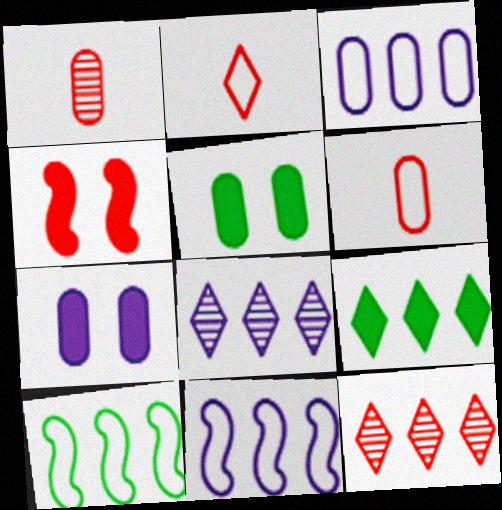[[1, 3, 5], 
[4, 6, 12]]